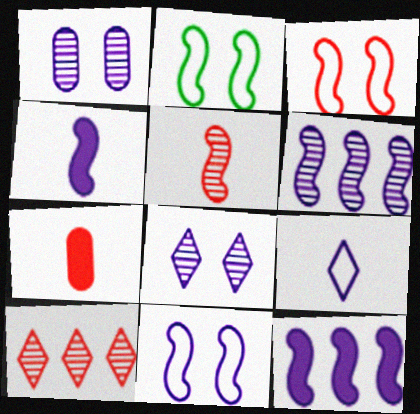[[1, 9, 12], 
[2, 3, 11], 
[2, 5, 12], 
[3, 7, 10], 
[4, 6, 11]]